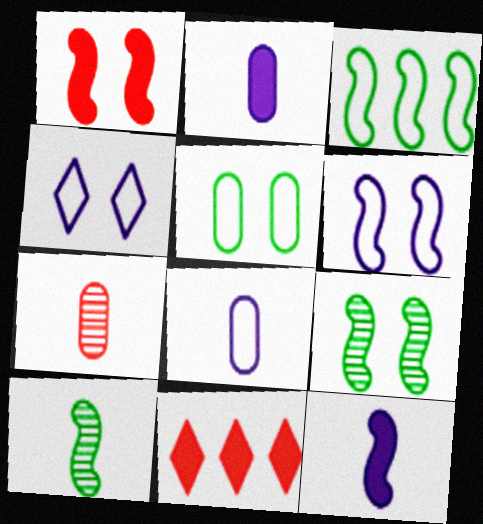[[1, 6, 9], 
[8, 9, 11]]